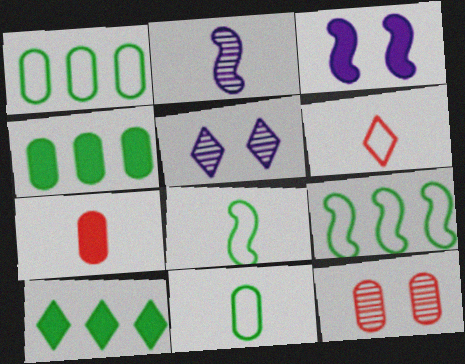[[3, 7, 10], 
[5, 6, 10], 
[5, 7, 9]]